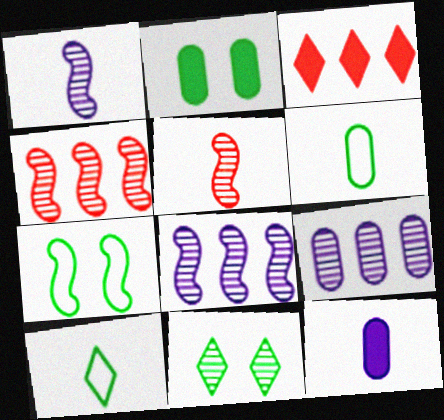[[2, 7, 11], 
[5, 9, 11], 
[5, 10, 12]]